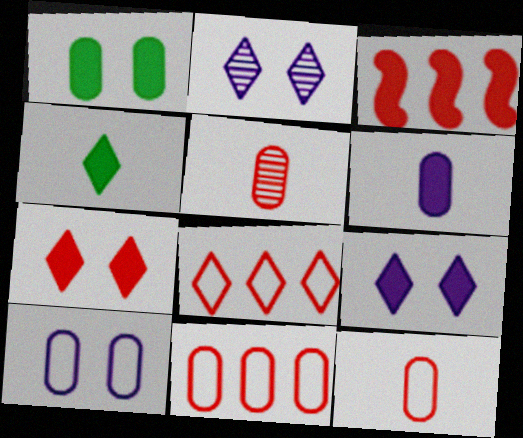[[2, 4, 8]]